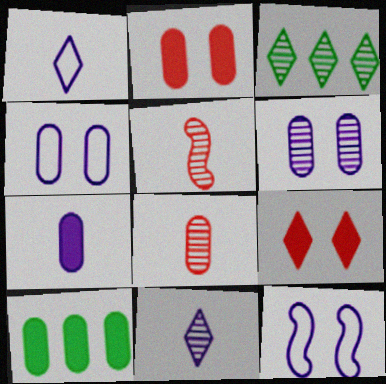[[1, 3, 9], 
[2, 7, 10], 
[3, 5, 6], 
[4, 8, 10]]